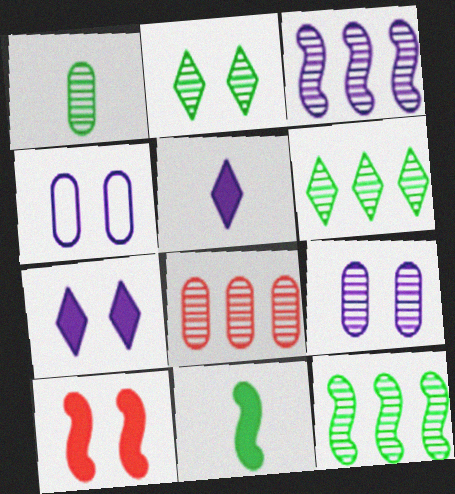[[1, 2, 12], 
[1, 8, 9], 
[2, 4, 10], 
[3, 4, 5], 
[3, 6, 8]]